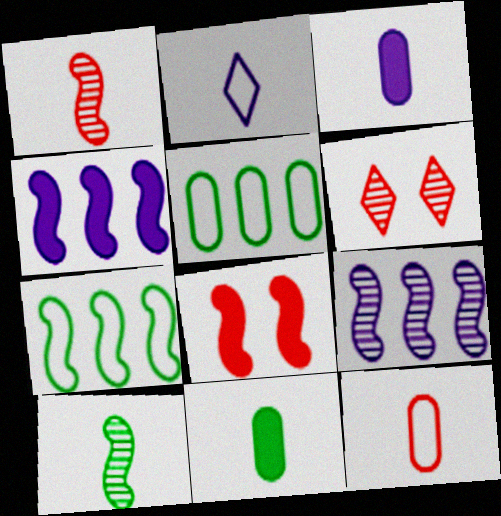[[1, 2, 11], 
[3, 6, 7]]